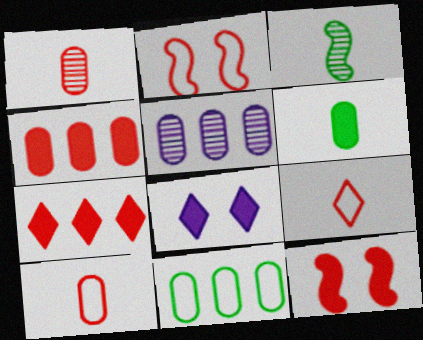[[1, 2, 7], 
[4, 5, 11]]